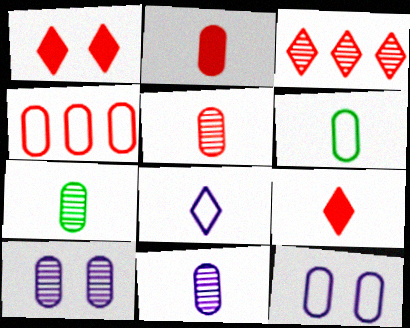[[2, 6, 11], 
[4, 6, 12], 
[5, 7, 11]]